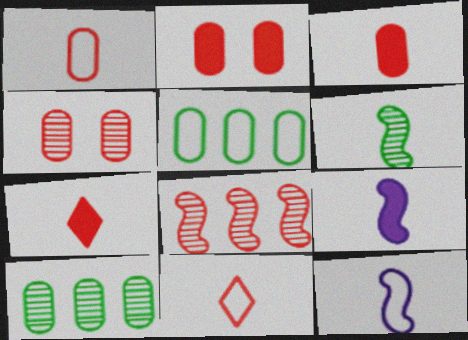[[2, 8, 11]]